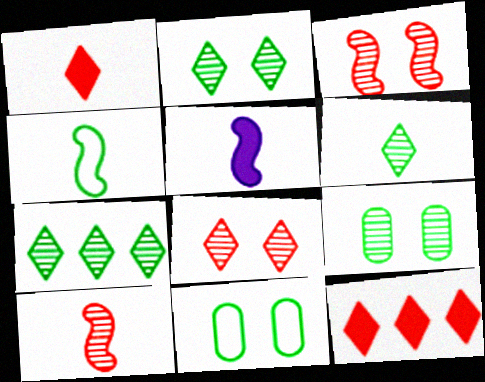[[2, 6, 7], 
[4, 5, 10]]